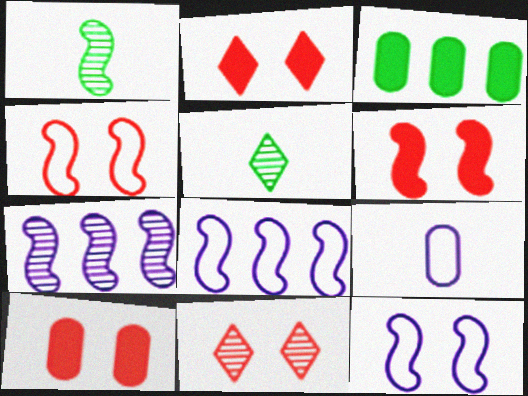[[1, 6, 8], 
[2, 6, 10], 
[4, 10, 11], 
[5, 8, 10]]